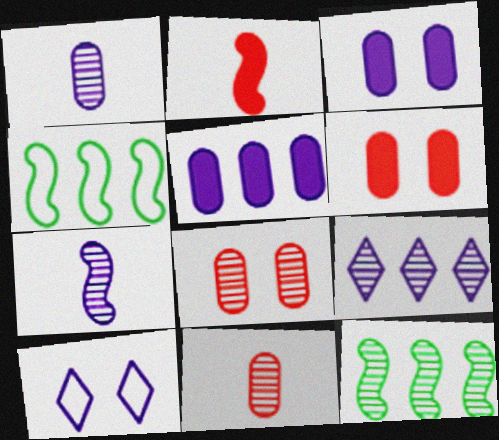[[5, 7, 10]]